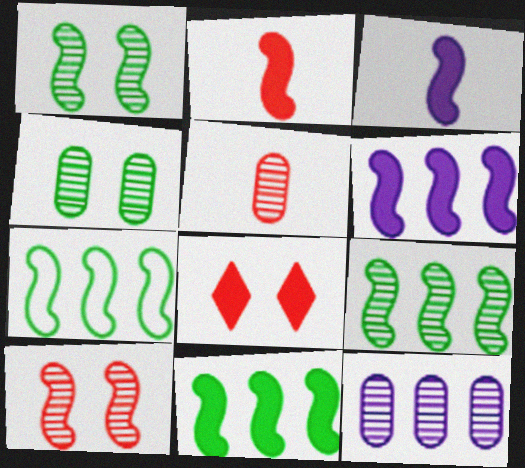[[3, 7, 10], 
[4, 5, 12], 
[7, 9, 11]]